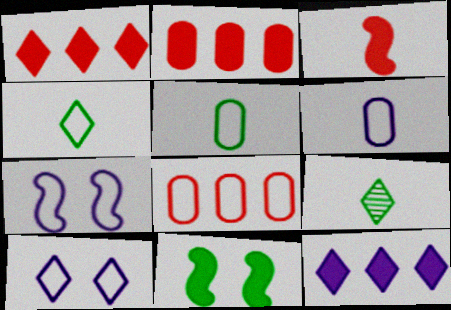[[1, 9, 10], 
[2, 7, 9], 
[3, 6, 9], 
[4, 7, 8]]